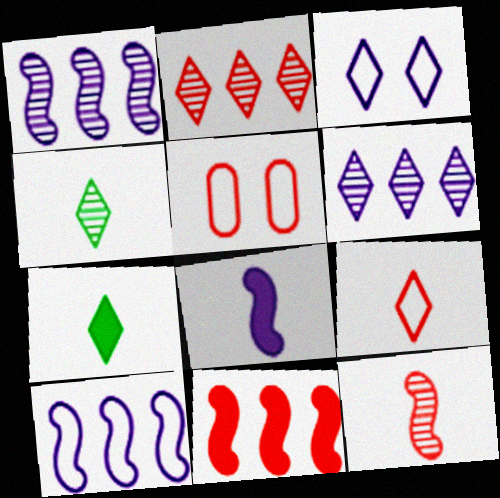[[1, 5, 7], 
[2, 3, 7]]